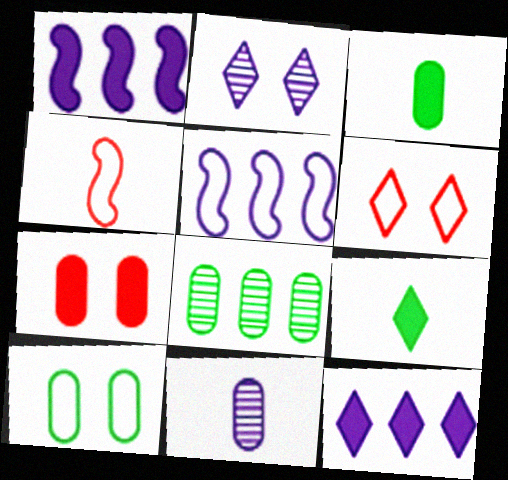[[1, 7, 9], 
[3, 8, 10], 
[4, 9, 11]]